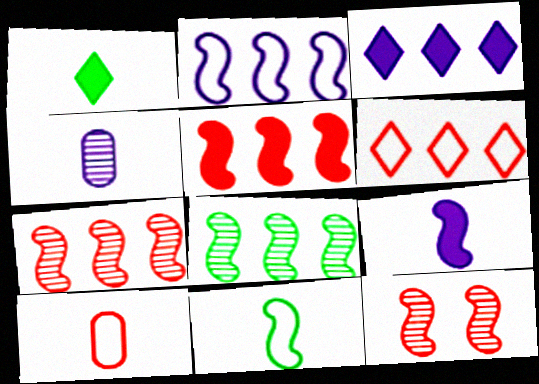[[2, 5, 8]]